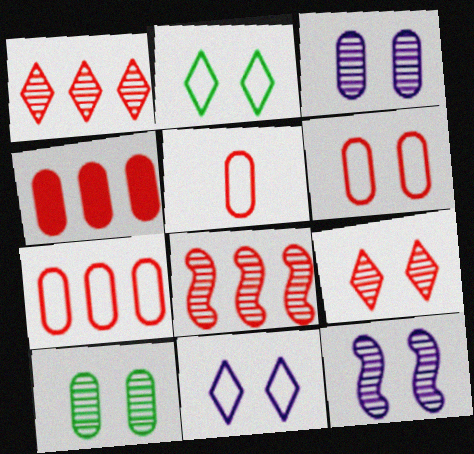[[5, 6, 7], 
[9, 10, 12]]